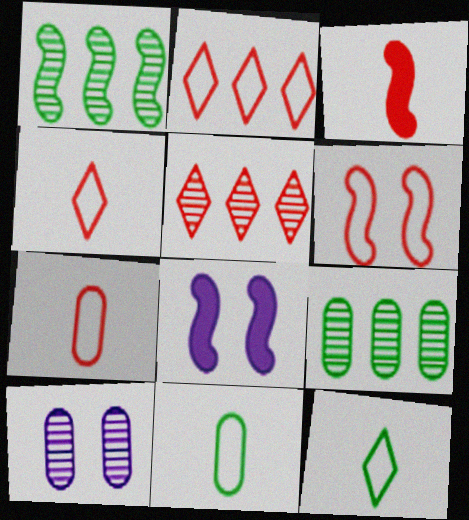[[2, 6, 7], 
[4, 8, 9], 
[5, 8, 11]]